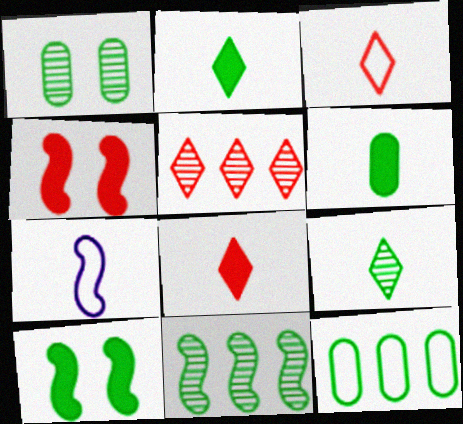[[1, 6, 12], 
[1, 9, 11], 
[4, 7, 11], 
[9, 10, 12]]